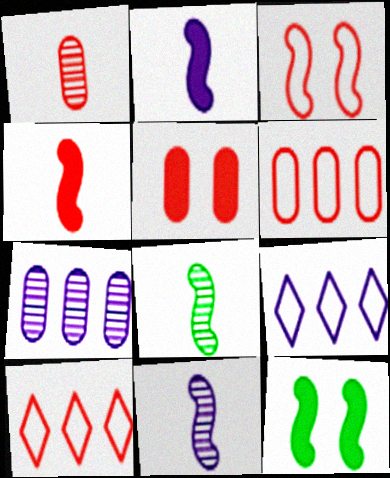[[1, 5, 6], 
[1, 9, 12], 
[5, 8, 9]]